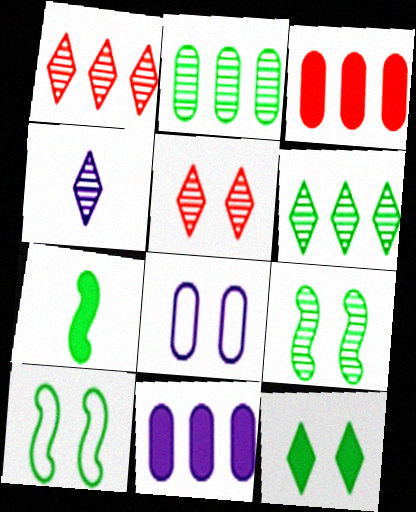[[1, 7, 8], 
[3, 4, 10], 
[4, 5, 6]]